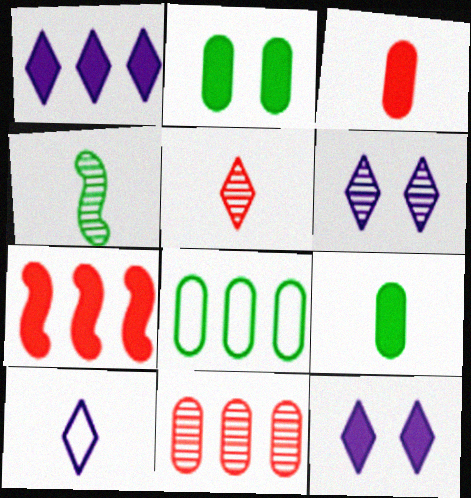[[1, 6, 10], 
[3, 4, 10], 
[4, 6, 11], 
[7, 9, 12]]